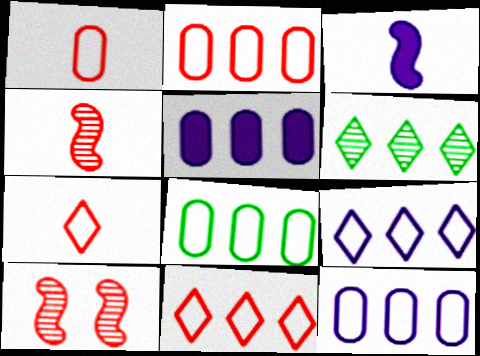[[2, 8, 12]]